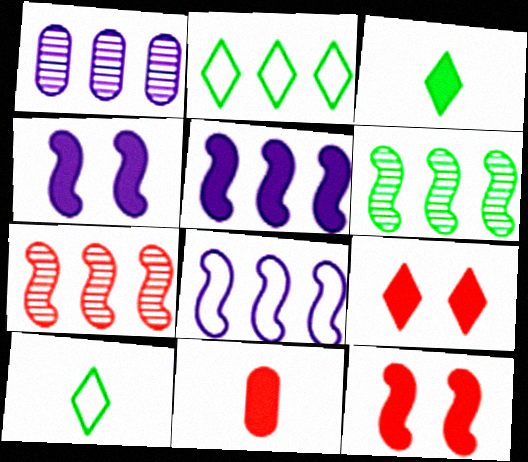[[1, 10, 12]]